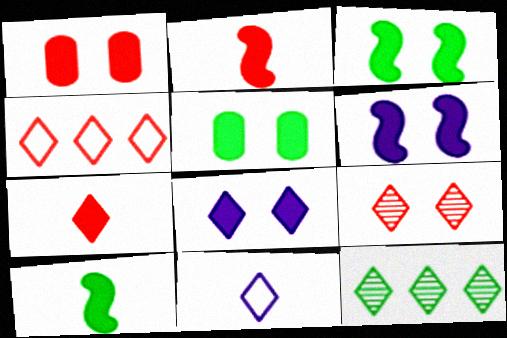[[1, 3, 8], 
[4, 7, 9]]